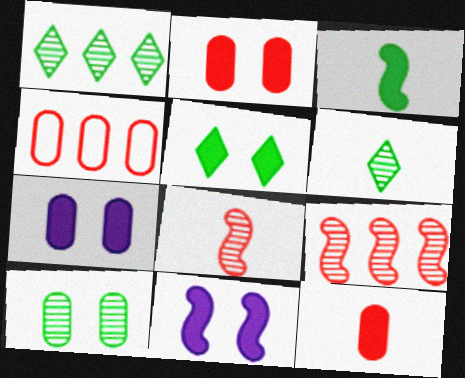[[2, 5, 11], 
[4, 6, 11]]